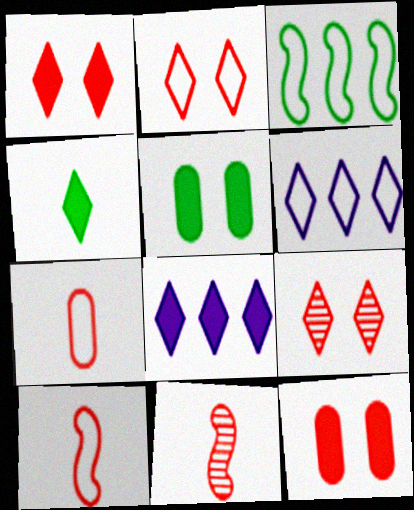[[1, 2, 9], 
[1, 4, 8], 
[4, 6, 9], 
[5, 6, 11]]